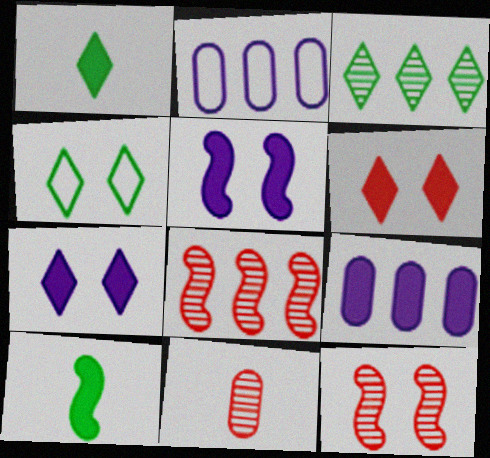[[1, 2, 12], 
[1, 3, 4], 
[6, 9, 10]]